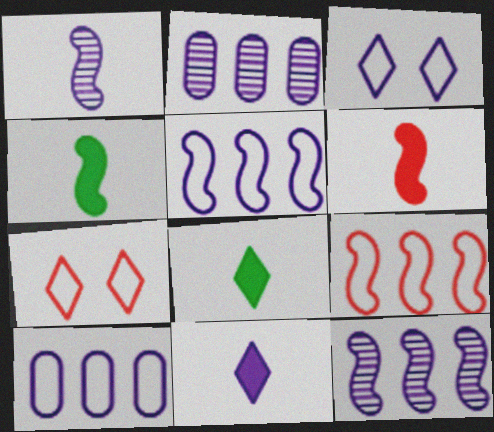[[2, 4, 7]]